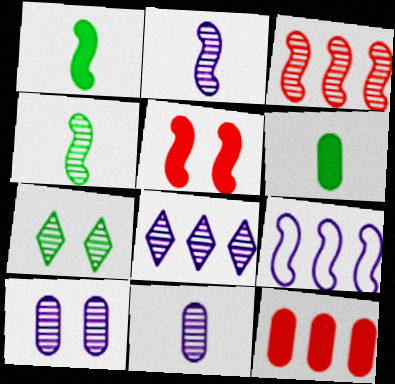[[2, 8, 10], 
[3, 7, 11], 
[4, 5, 9]]